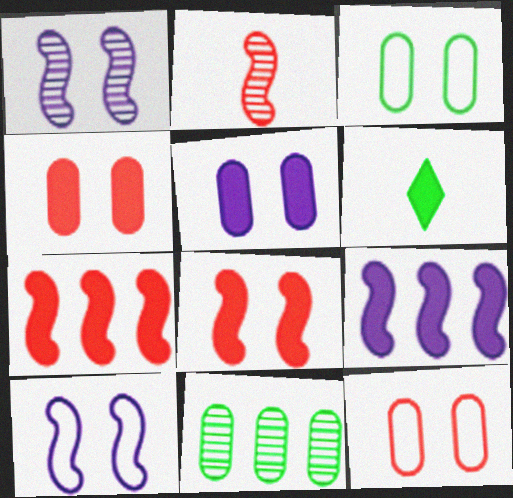[[4, 6, 9], 
[5, 6, 7]]